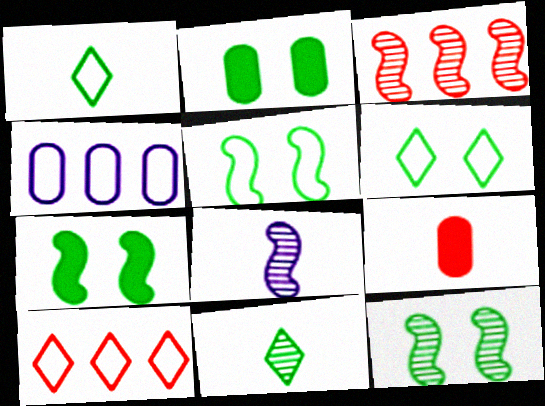[[1, 8, 9], 
[2, 6, 12], 
[2, 8, 10], 
[3, 8, 12], 
[5, 7, 12]]